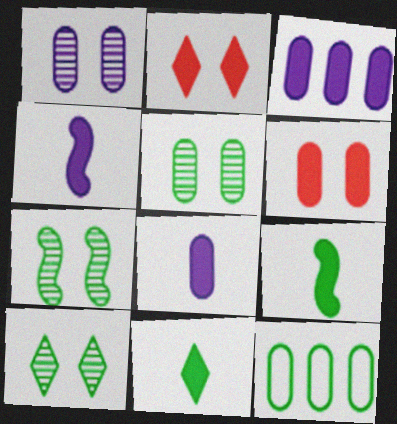[[2, 3, 9], 
[5, 7, 10], 
[7, 11, 12], 
[9, 10, 12]]